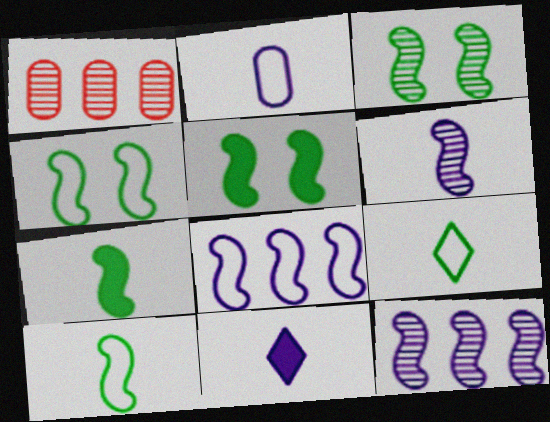[[1, 4, 11], 
[2, 6, 11], 
[3, 4, 5]]